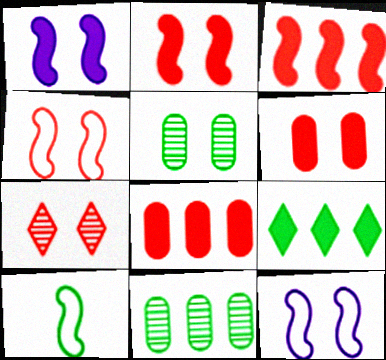[[4, 6, 7], 
[5, 9, 10]]